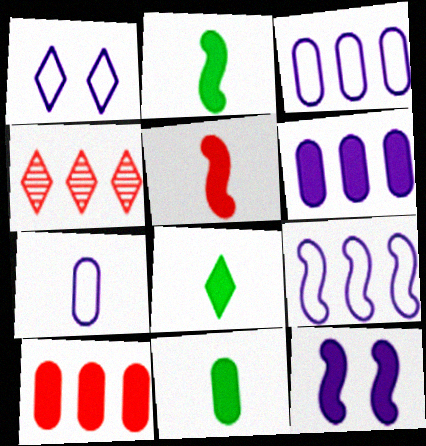[[1, 4, 8], 
[1, 7, 9], 
[2, 8, 11], 
[8, 10, 12]]